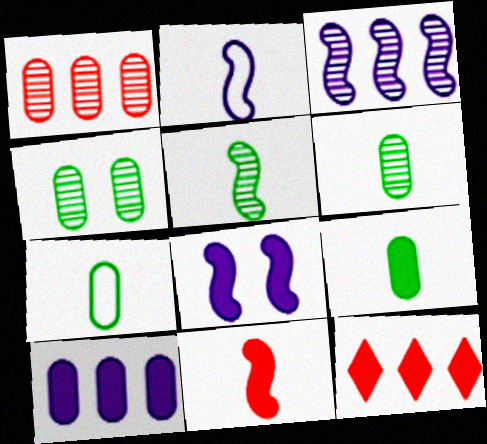[[2, 3, 8], 
[2, 4, 12], 
[2, 5, 11], 
[6, 7, 9], 
[8, 9, 12]]